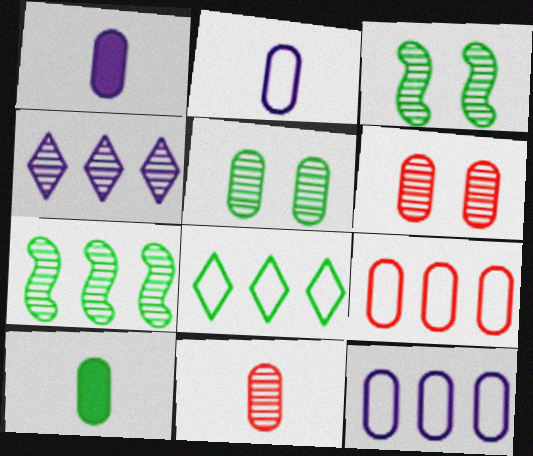[[1, 5, 9], 
[2, 10, 11], 
[3, 4, 11], 
[3, 8, 10], 
[6, 10, 12]]